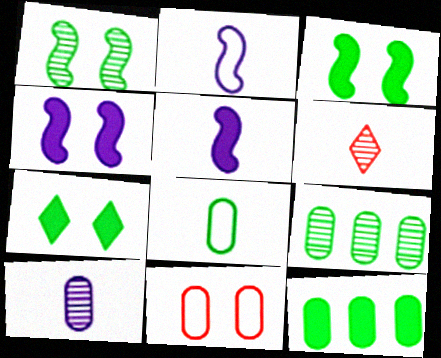[[5, 6, 8], 
[10, 11, 12]]